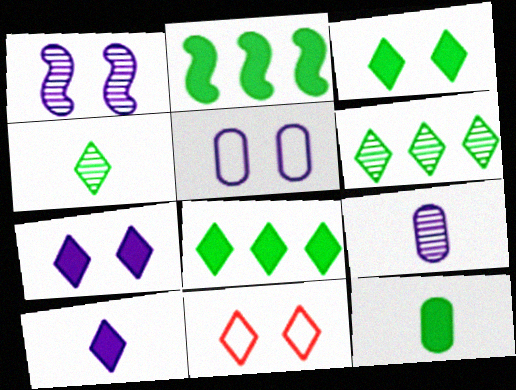[[1, 5, 7], 
[2, 3, 12], 
[2, 9, 11], 
[6, 10, 11]]